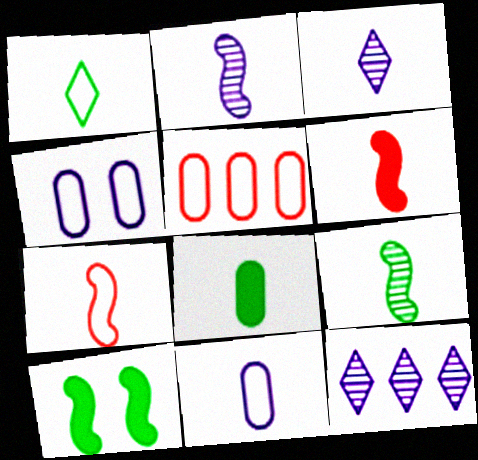[[1, 7, 11], 
[1, 8, 9], 
[3, 5, 10], 
[3, 7, 8]]